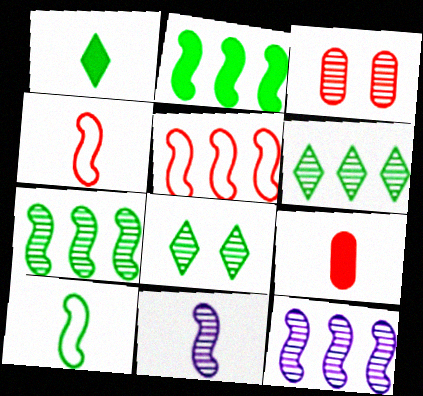[[2, 5, 12], 
[3, 6, 11]]